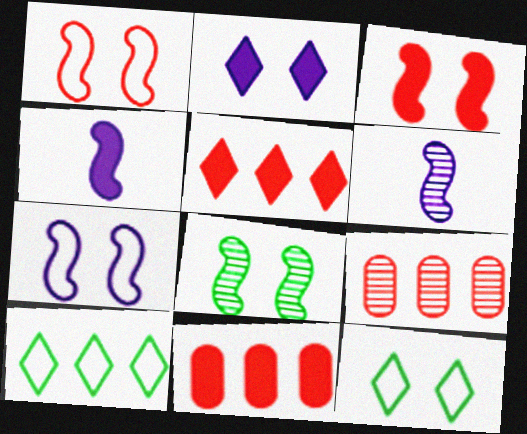[[3, 7, 8], 
[4, 9, 12], 
[6, 11, 12]]